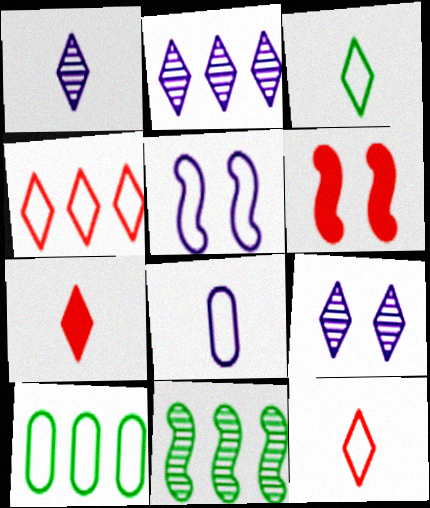[[1, 2, 9], 
[1, 3, 7], 
[1, 6, 10], 
[5, 10, 12]]